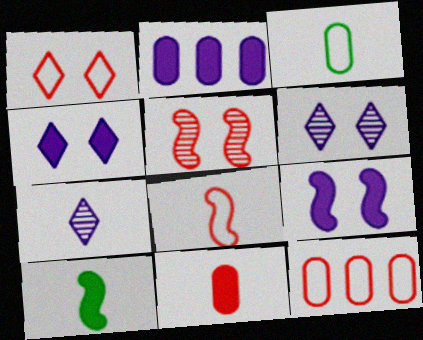[[1, 8, 12], 
[6, 10, 12]]